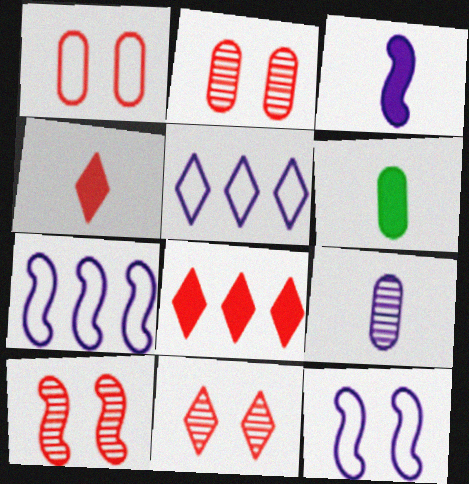[[2, 10, 11], 
[3, 4, 6], 
[5, 6, 10], 
[6, 7, 11]]